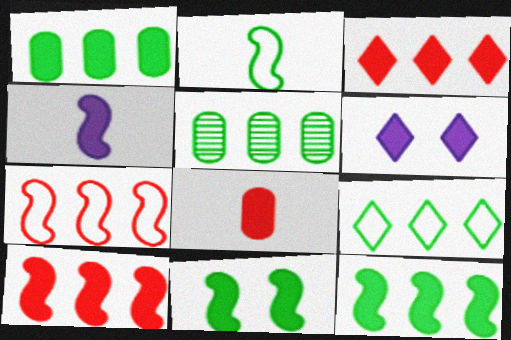[[4, 10, 11], 
[5, 9, 12], 
[6, 8, 12]]